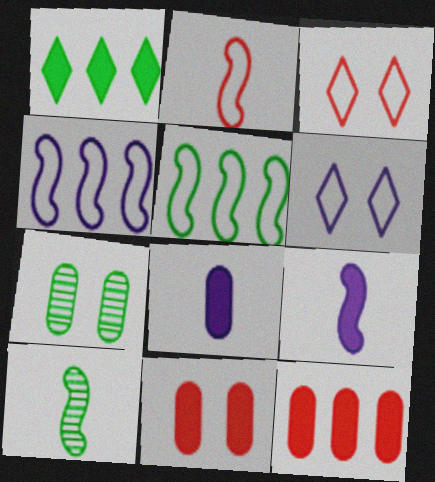[[1, 9, 11], 
[2, 9, 10], 
[6, 10, 12]]